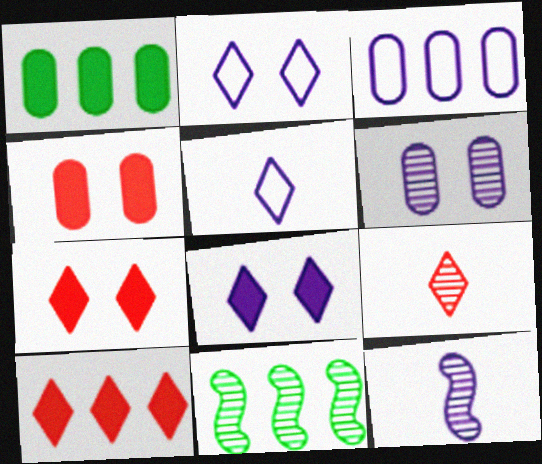[[3, 8, 12], 
[3, 10, 11], 
[4, 5, 11], 
[6, 9, 11]]